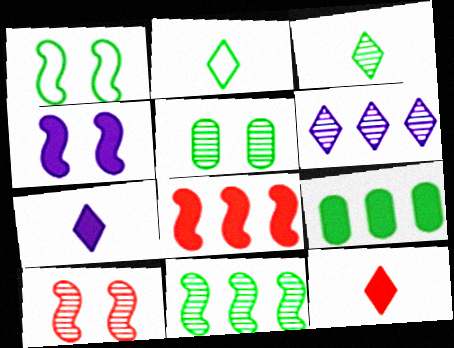[[1, 3, 9], 
[1, 4, 10], 
[3, 5, 11], 
[4, 9, 12]]